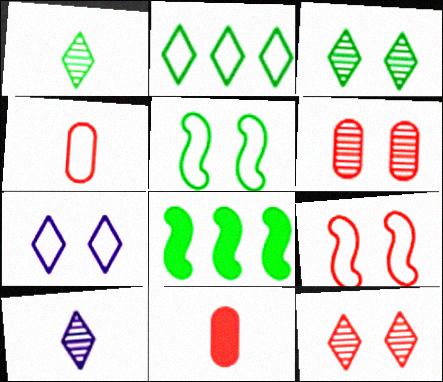[]